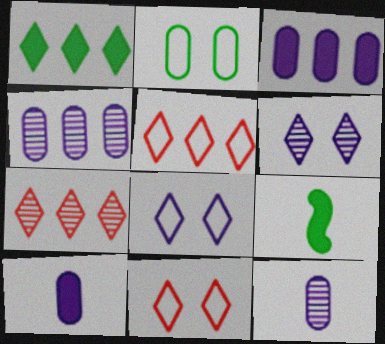[[4, 9, 11]]